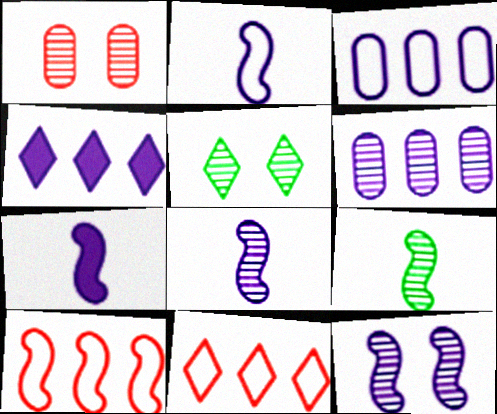[[1, 5, 12], 
[2, 7, 8]]